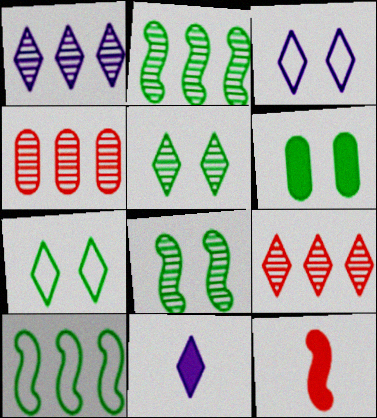[[1, 2, 4], 
[1, 3, 11], 
[6, 7, 8], 
[7, 9, 11]]